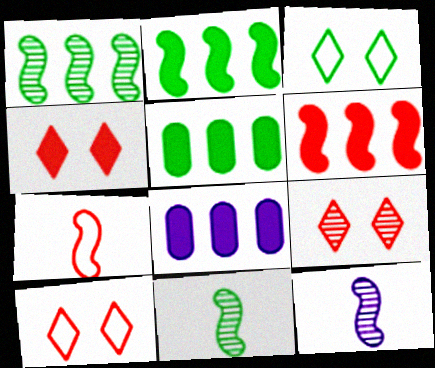[[3, 5, 11], 
[4, 9, 10], 
[5, 10, 12], 
[8, 10, 11]]